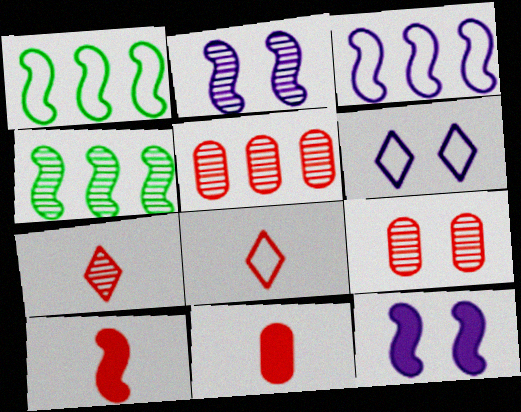[[1, 2, 10], 
[4, 6, 11]]